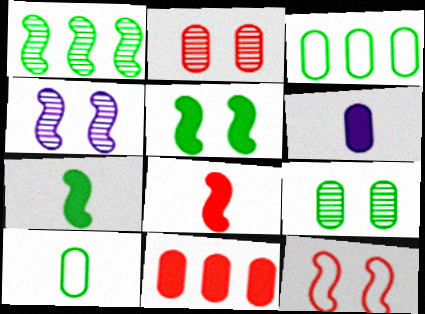[[2, 3, 6], 
[4, 5, 12]]